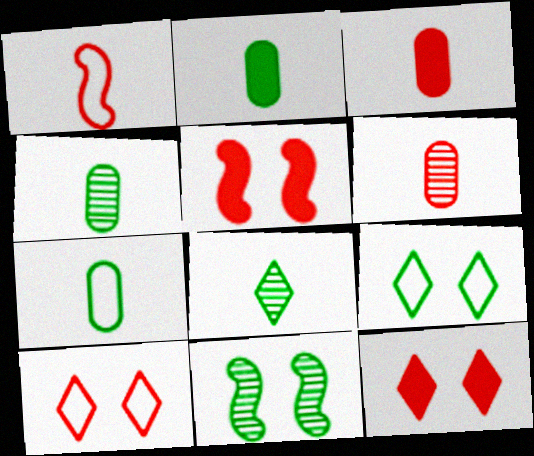[[2, 4, 7]]